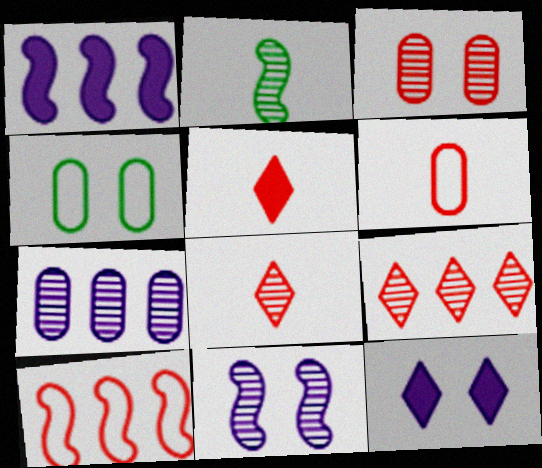[[1, 4, 8], 
[3, 5, 10]]